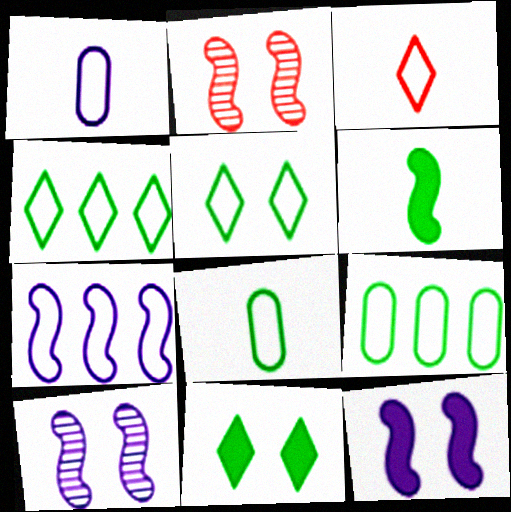[[2, 6, 7]]